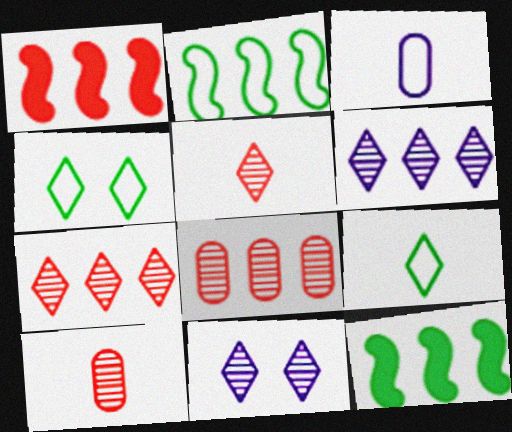[]